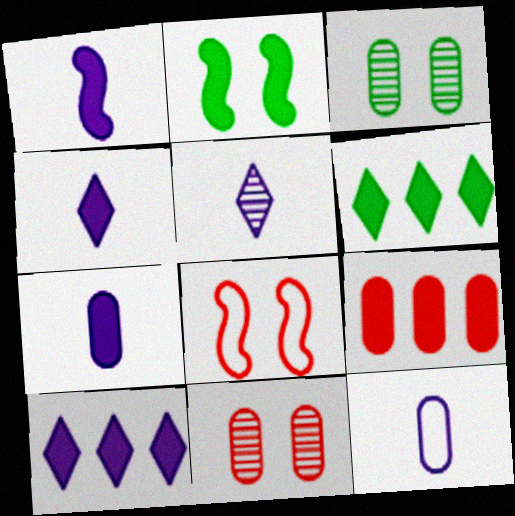[[1, 4, 7], 
[1, 5, 12], 
[2, 4, 9], 
[3, 9, 12]]